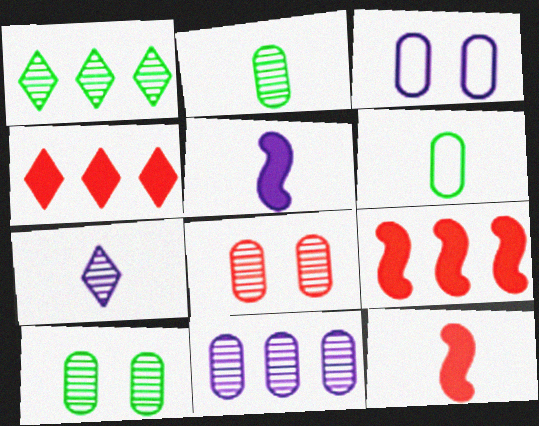[[1, 3, 12], 
[2, 8, 11], 
[6, 7, 12]]